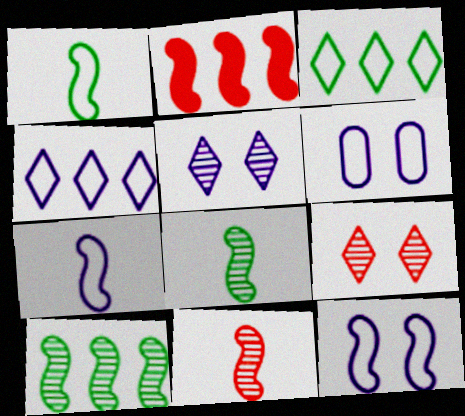[[2, 8, 12], 
[4, 6, 7]]